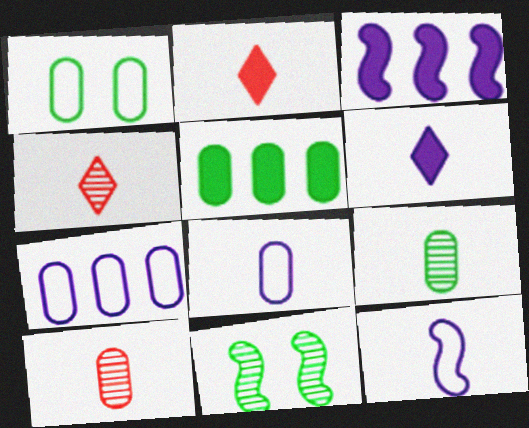[[1, 3, 4], 
[1, 5, 9], 
[2, 7, 11], 
[2, 9, 12]]